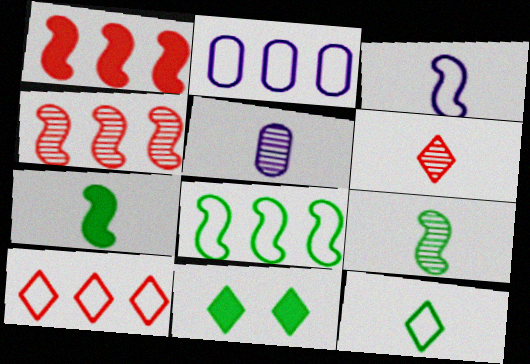[[2, 8, 10], 
[5, 6, 9]]